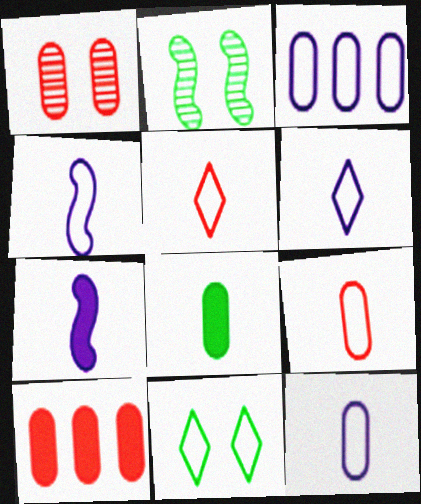[[1, 3, 8], 
[1, 9, 10], 
[2, 6, 10], 
[4, 6, 12]]